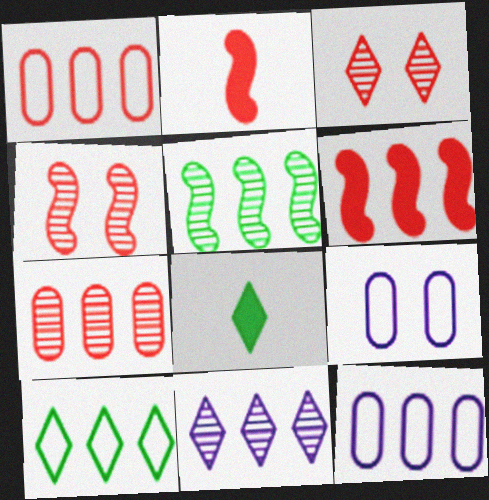[[1, 2, 3], 
[4, 8, 12], 
[5, 7, 11]]